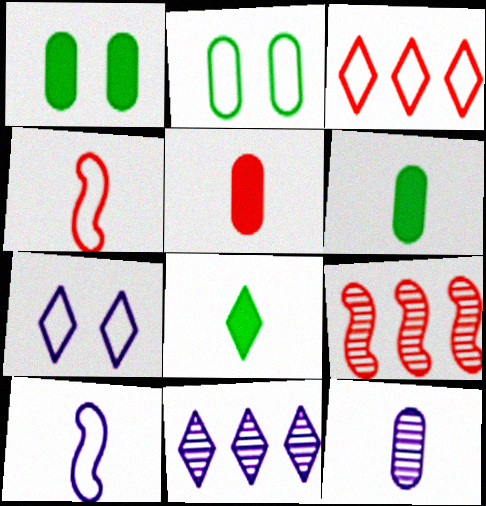[[1, 4, 11], 
[2, 3, 10], 
[4, 8, 12], 
[6, 7, 9]]